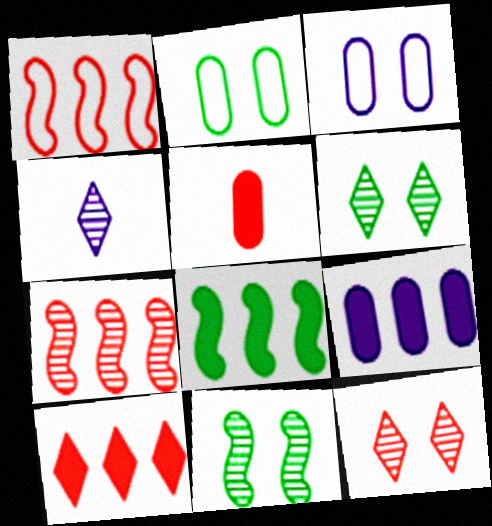[[1, 5, 12], 
[8, 9, 10]]